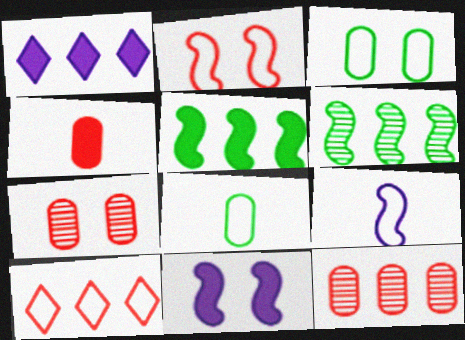[[3, 9, 10]]